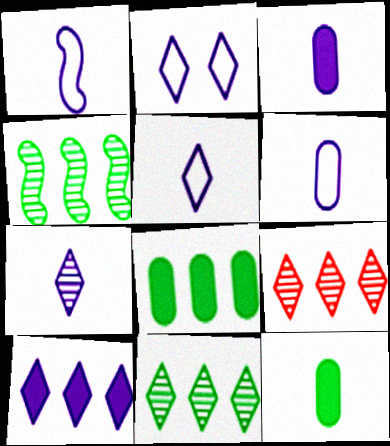[[1, 3, 7], 
[1, 5, 6], 
[2, 7, 10]]